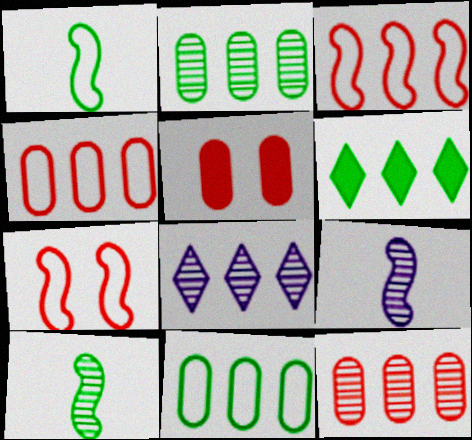[[1, 5, 8]]